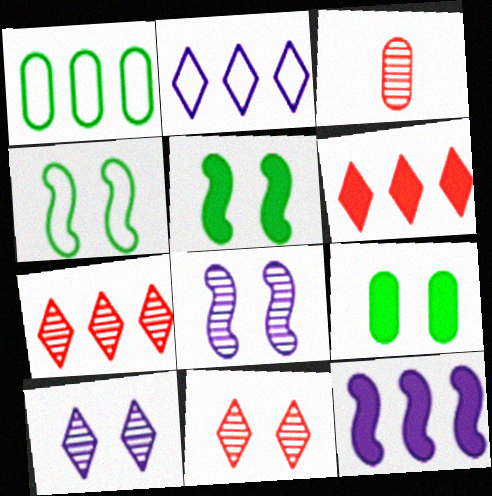[[1, 7, 12], 
[2, 3, 5]]